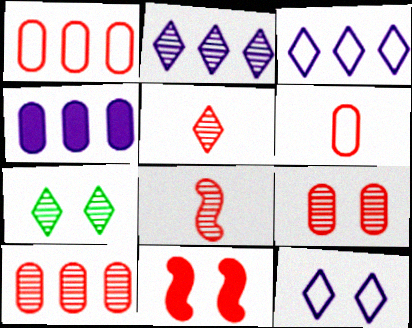[[1, 5, 11], 
[2, 5, 7]]